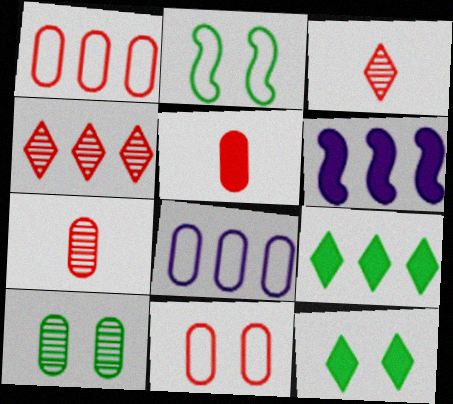[[2, 10, 12], 
[5, 6, 12], 
[5, 8, 10]]